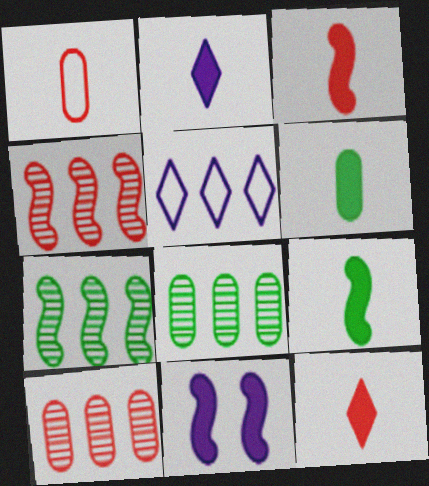[[2, 3, 6]]